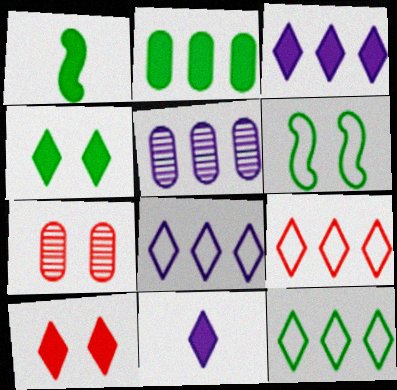[[1, 2, 4], 
[1, 7, 8], 
[8, 9, 12]]